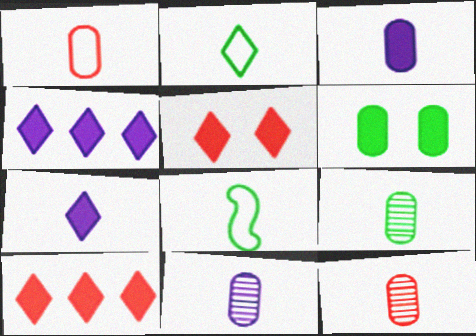[[1, 3, 9], 
[7, 8, 12], 
[9, 11, 12]]